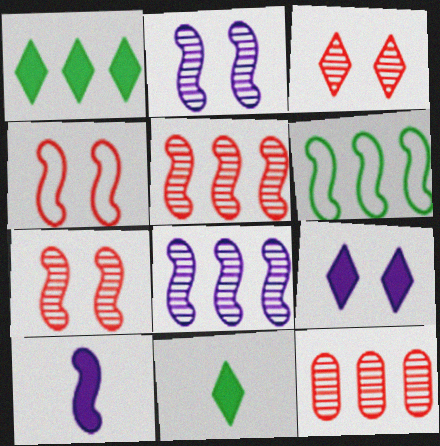[[6, 7, 10]]